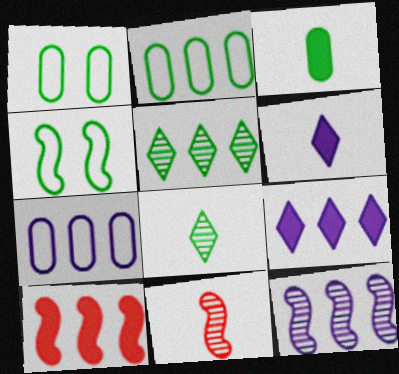[[1, 9, 11], 
[3, 4, 5], 
[5, 7, 10], 
[7, 9, 12]]